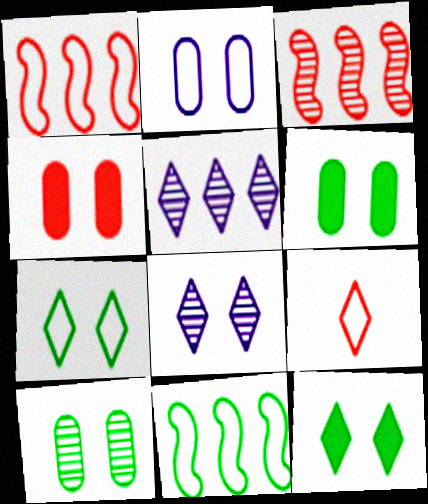[[2, 4, 10], 
[2, 9, 11], 
[3, 4, 9], 
[5, 9, 12]]